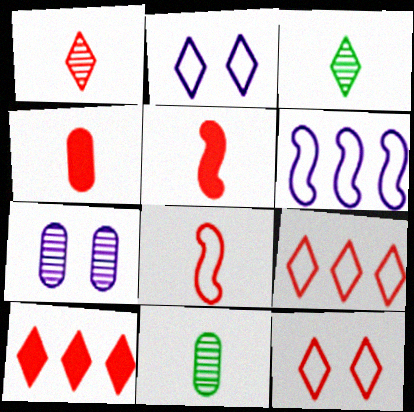[[1, 4, 8], 
[1, 10, 12], 
[2, 3, 10]]